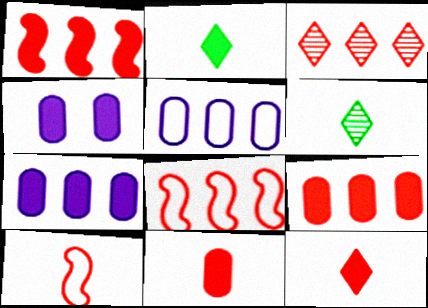[[1, 2, 4], 
[3, 8, 9], 
[4, 6, 8]]